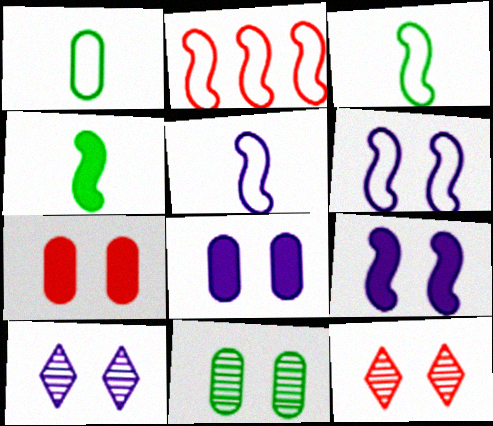[[2, 3, 6], 
[6, 8, 10]]